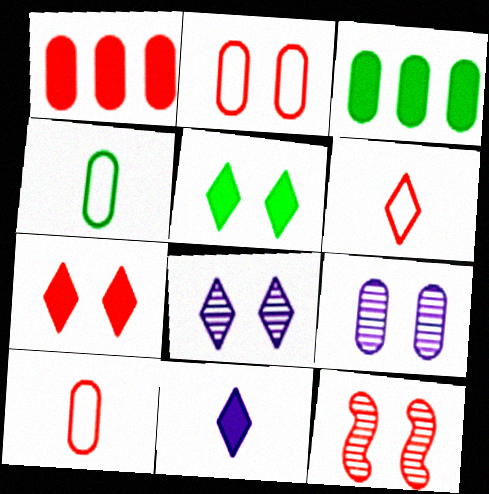[[1, 4, 9], 
[1, 6, 12], 
[2, 7, 12], 
[3, 9, 10]]